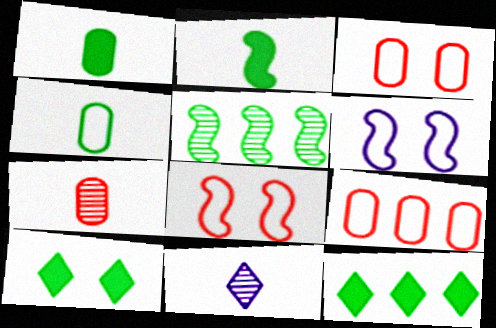[[4, 5, 10], 
[6, 7, 12]]